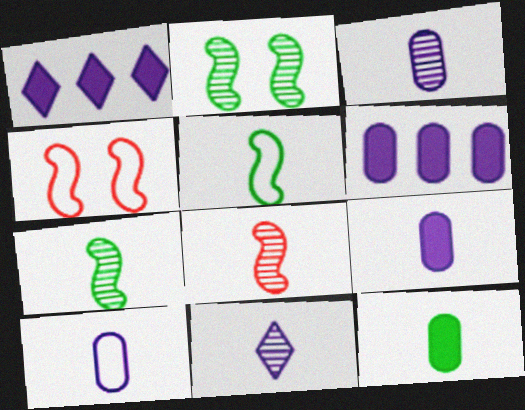[[3, 9, 10]]